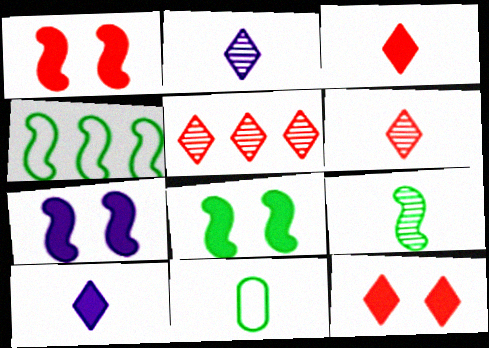[[1, 7, 8], 
[4, 8, 9], 
[5, 7, 11]]